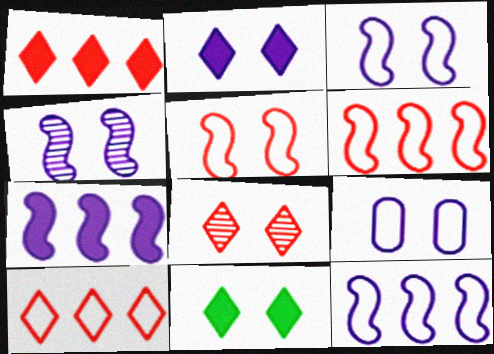[[2, 4, 9]]